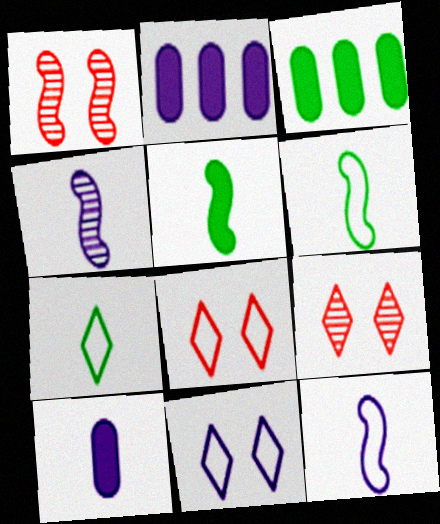[[1, 2, 7], 
[2, 4, 11], 
[2, 6, 9], 
[3, 4, 8], 
[3, 9, 12]]